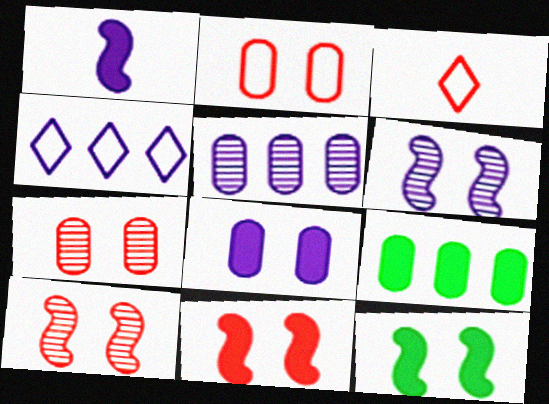[[3, 5, 12], 
[3, 6, 9]]